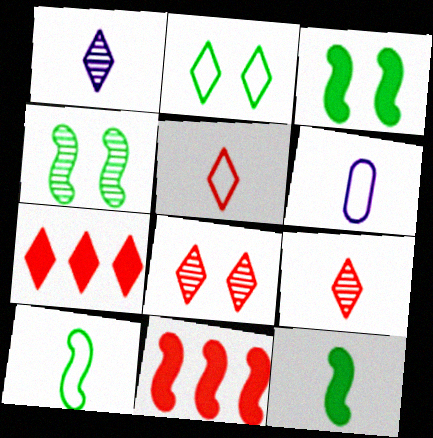[[1, 2, 7], 
[4, 6, 7], 
[5, 6, 10], 
[5, 7, 8], 
[6, 9, 12]]